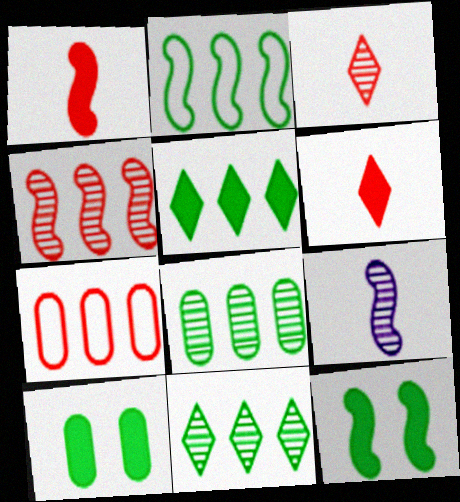[[2, 5, 8]]